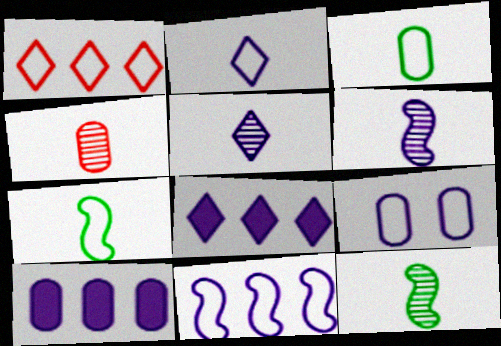[[1, 7, 9], 
[2, 9, 11], 
[4, 5, 12], 
[6, 8, 9]]